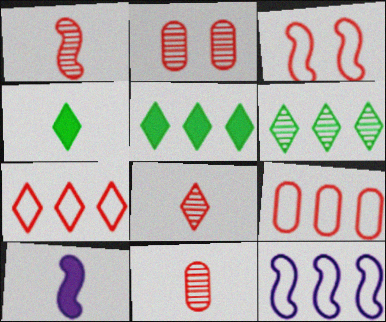[[1, 8, 11], 
[2, 4, 12]]